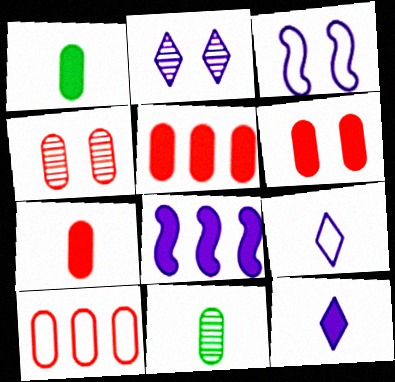[[4, 7, 10], 
[5, 6, 7]]